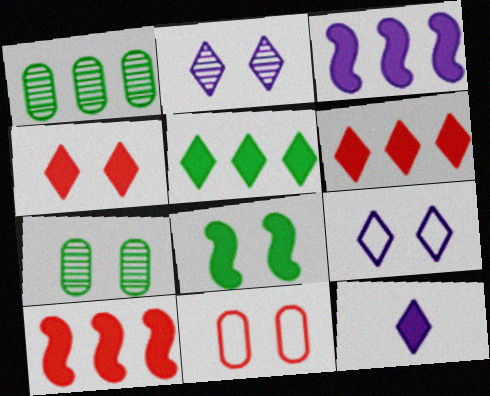[[2, 8, 11], 
[4, 5, 12]]